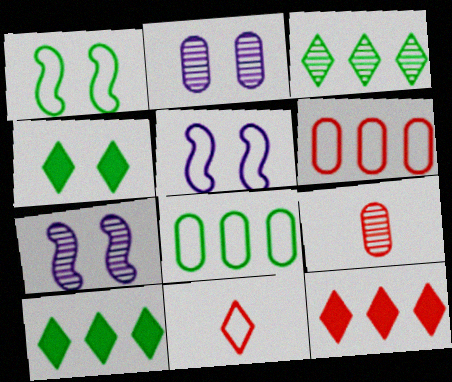[[3, 7, 9], 
[5, 8, 11], 
[5, 9, 10]]